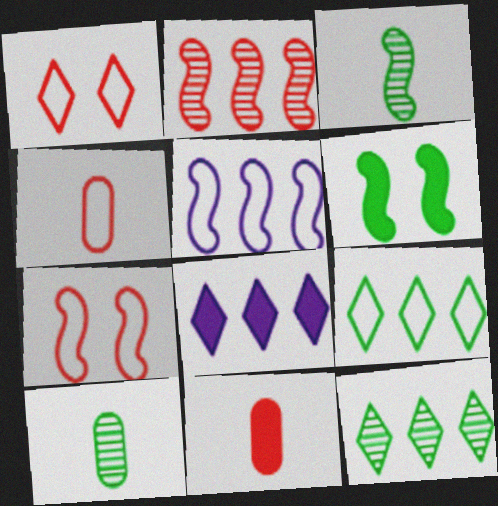[[1, 2, 11], 
[6, 8, 11], 
[6, 9, 10], 
[7, 8, 10]]